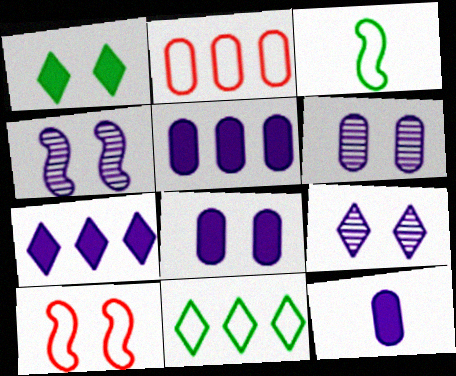[[1, 6, 10], 
[4, 6, 9], 
[5, 8, 12]]